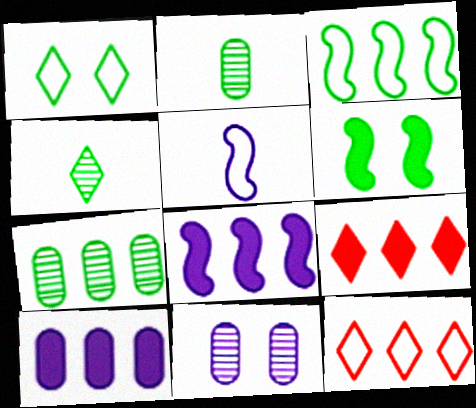[[7, 8, 12]]